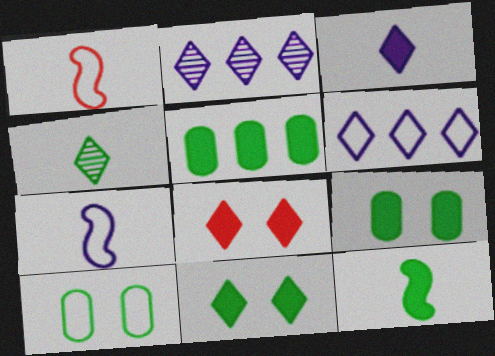[[1, 2, 9], 
[1, 6, 10], 
[4, 6, 8], 
[5, 11, 12]]